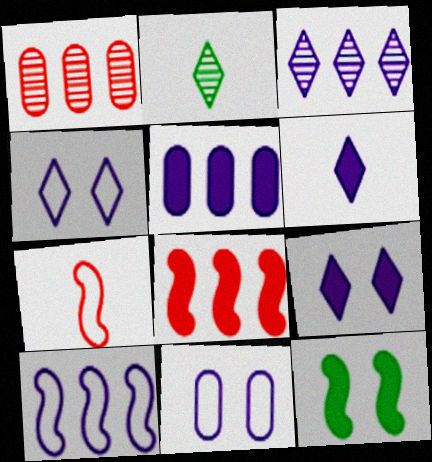[[2, 8, 11], 
[3, 4, 6], 
[3, 5, 10]]